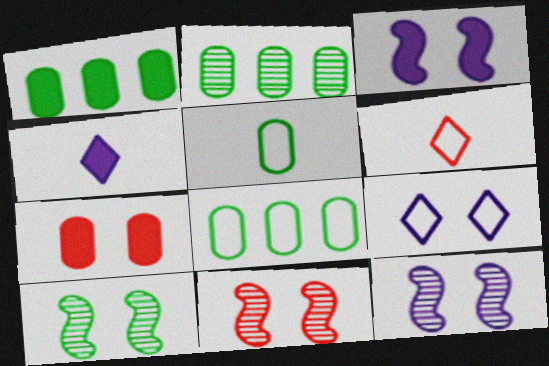[[1, 2, 8], 
[1, 6, 12], 
[2, 3, 6], 
[4, 8, 11], 
[7, 9, 10], 
[10, 11, 12]]